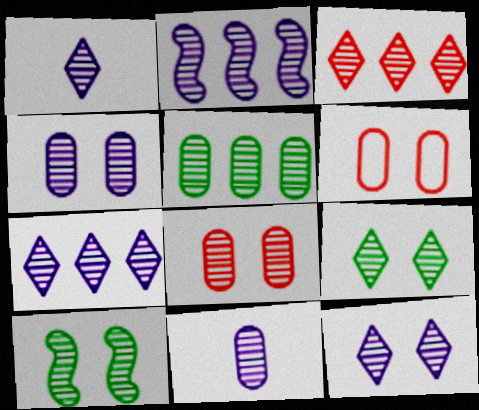[[1, 2, 4], 
[1, 3, 9], 
[1, 7, 12], 
[2, 3, 5], 
[2, 11, 12], 
[3, 10, 11], 
[5, 8, 11], 
[8, 10, 12]]